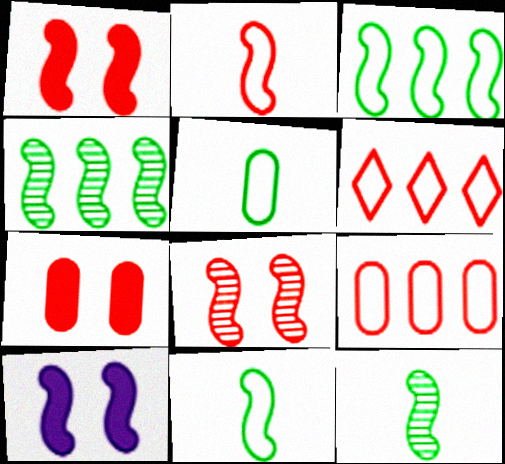[[2, 4, 10]]